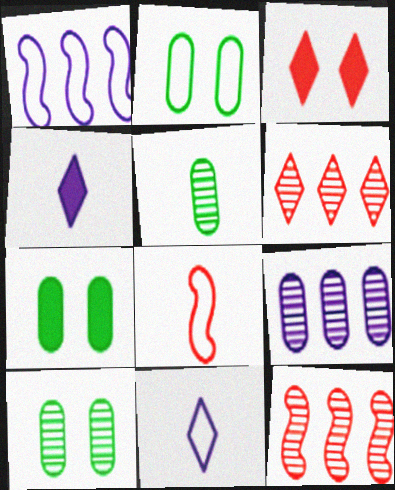[[1, 3, 5], 
[2, 4, 12], 
[2, 7, 10], 
[4, 5, 8], 
[7, 11, 12]]